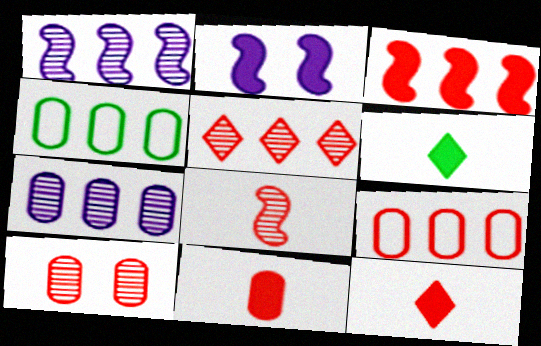[[3, 5, 9], 
[5, 8, 10], 
[9, 10, 11]]